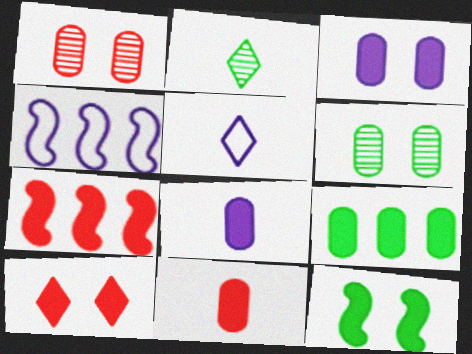[[3, 9, 11], 
[3, 10, 12], 
[5, 6, 7], 
[7, 10, 11]]